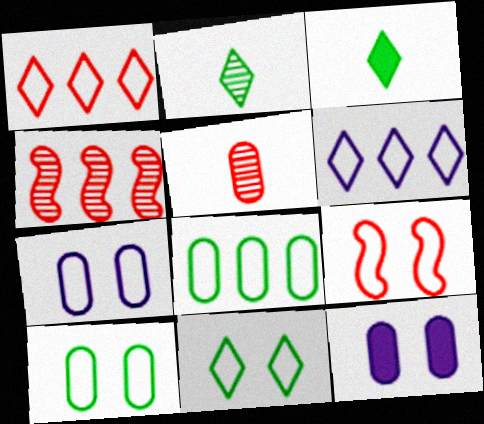[[3, 4, 7], 
[5, 8, 12], 
[7, 9, 11]]